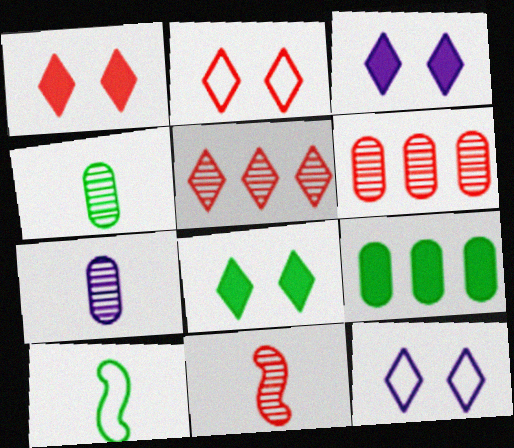[[1, 3, 8], 
[3, 6, 10], 
[9, 11, 12]]